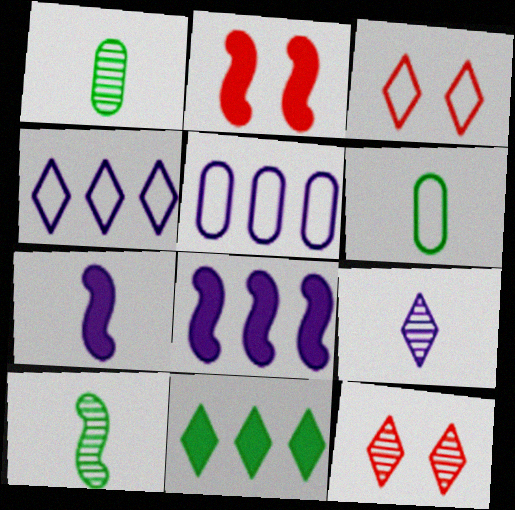[[1, 2, 4], 
[1, 3, 8], 
[3, 9, 11], 
[6, 8, 12]]